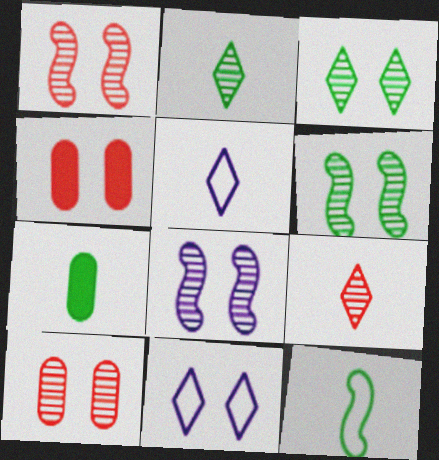[[1, 6, 8], 
[2, 7, 12], 
[3, 8, 10], 
[4, 6, 11]]